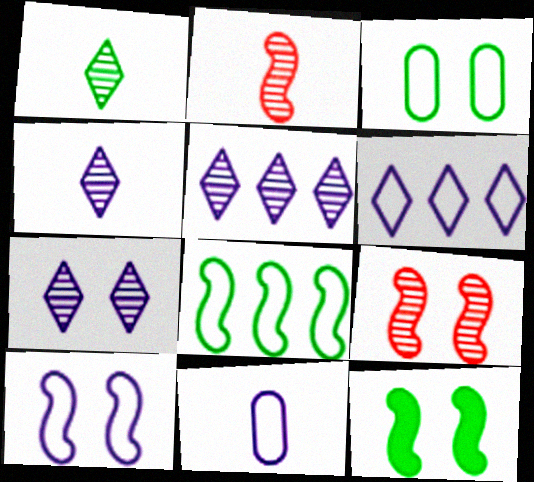[[4, 5, 7], 
[6, 10, 11], 
[9, 10, 12]]